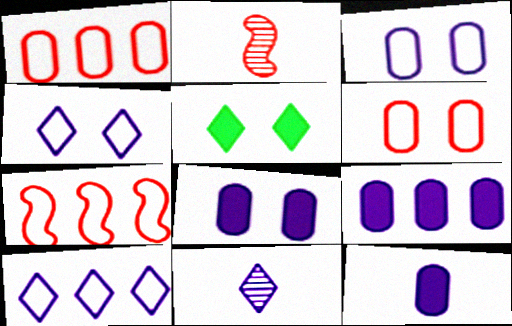[[8, 9, 12]]